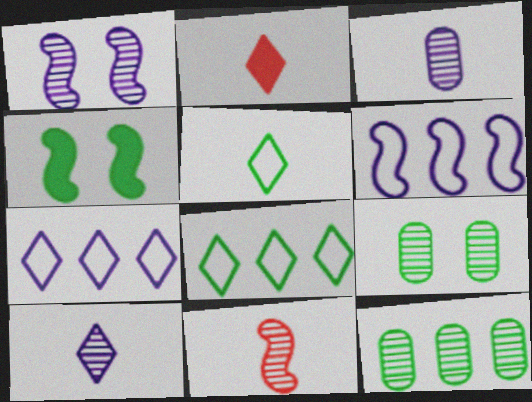[[2, 5, 10], 
[2, 6, 9], 
[4, 5, 12], 
[4, 6, 11]]